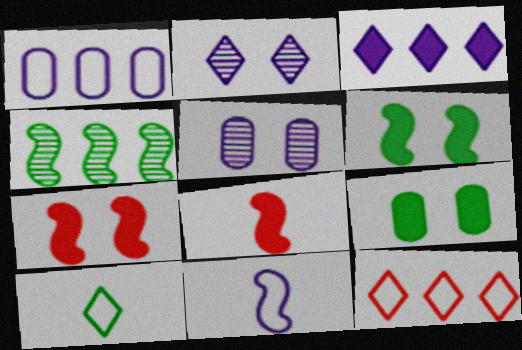[[3, 5, 11], 
[3, 8, 9], 
[4, 7, 11], 
[4, 9, 10]]